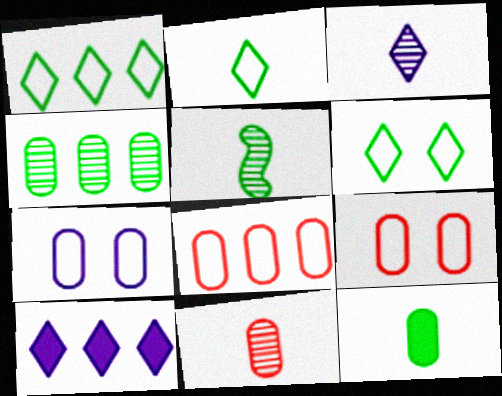[[1, 2, 6], 
[2, 5, 12], 
[3, 5, 11], 
[5, 9, 10]]